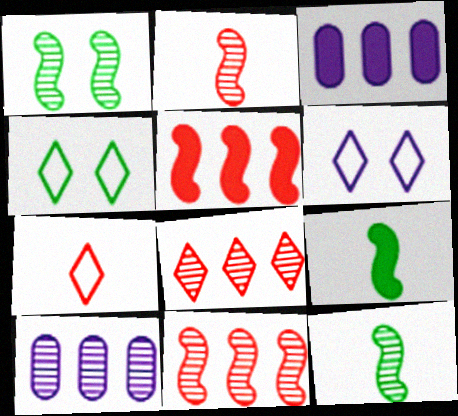[[1, 3, 7], 
[2, 3, 4]]